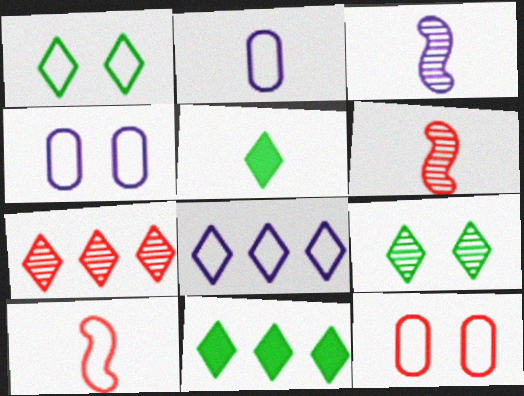[[2, 5, 6], 
[3, 11, 12], 
[4, 6, 11], 
[7, 8, 11]]